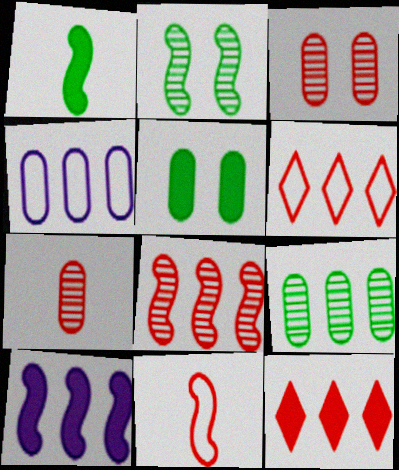[[2, 10, 11], 
[3, 11, 12], 
[4, 5, 7], 
[6, 9, 10]]